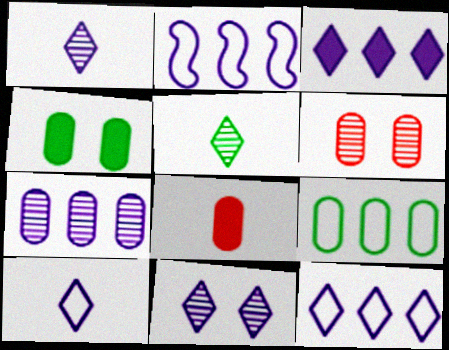[[2, 3, 7], 
[3, 10, 11]]